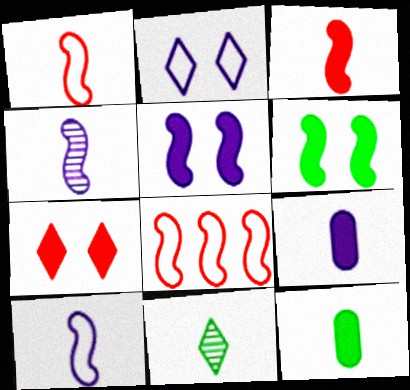[[1, 9, 11], 
[4, 6, 8]]